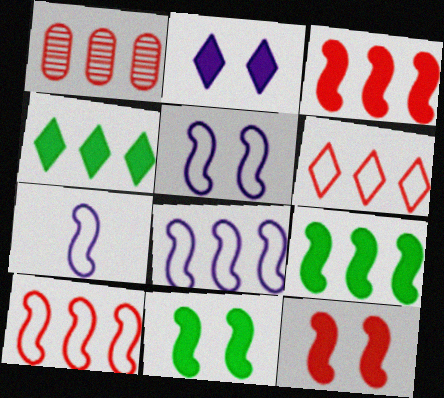[[1, 3, 6], 
[1, 4, 8], 
[5, 7, 8]]